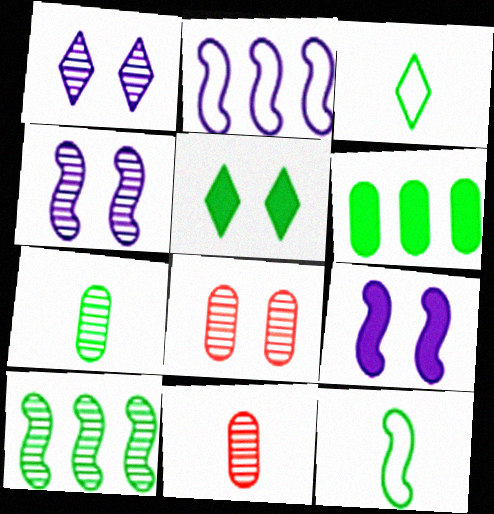[[1, 10, 11], 
[2, 5, 11]]